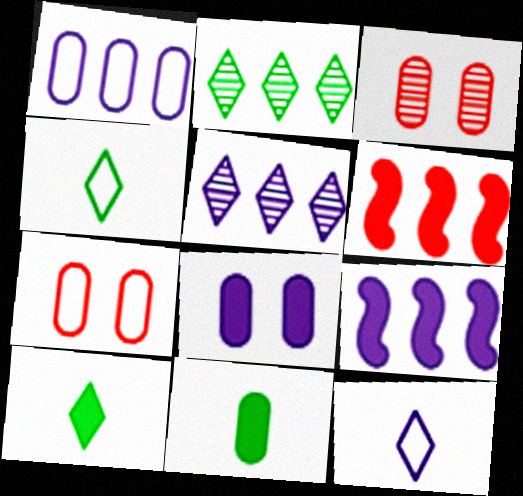[[1, 2, 6], 
[1, 3, 11], 
[1, 5, 9], 
[3, 4, 9], 
[6, 8, 10]]